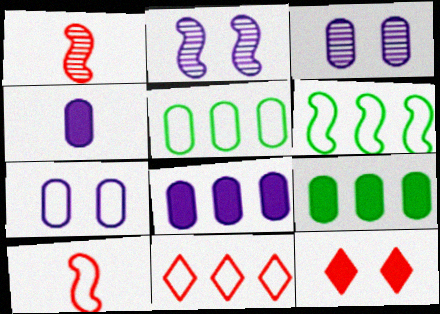[]